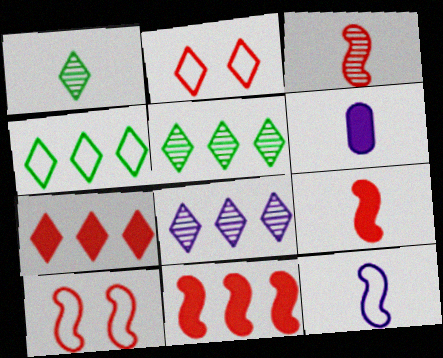[[3, 10, 11], 
[4, 7, 8], 
[5, 6, 10]]